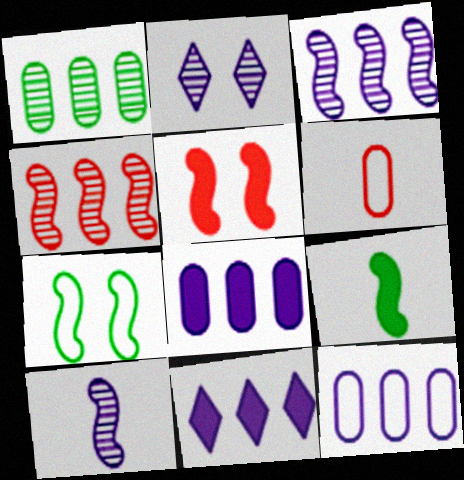[[3, 11, 12]]